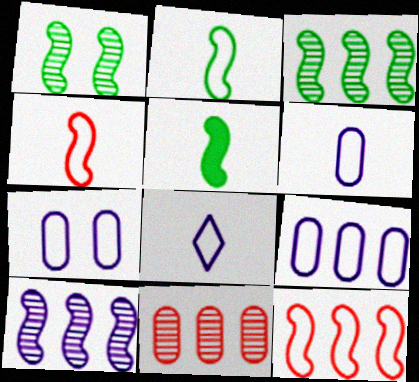[[6, 7, 9]]